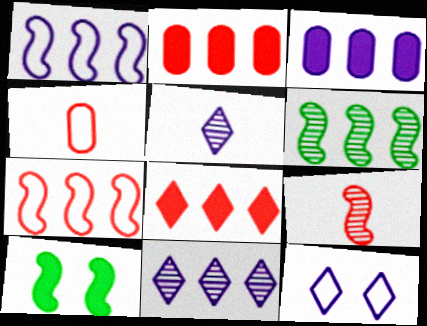[[1, 3, 11], 
[1, 9, 10], 
[4, 10, 11]]